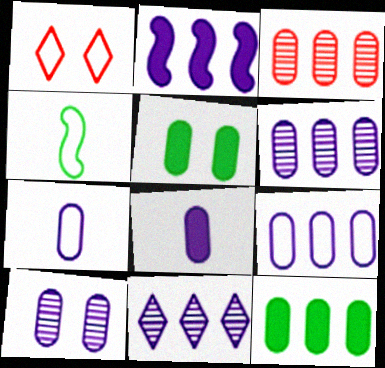[[1, 4, 9], 
[2, 9, 11], 
[3, 5, 7], 
[3, 9, 12], 
[8, 9, 10]]